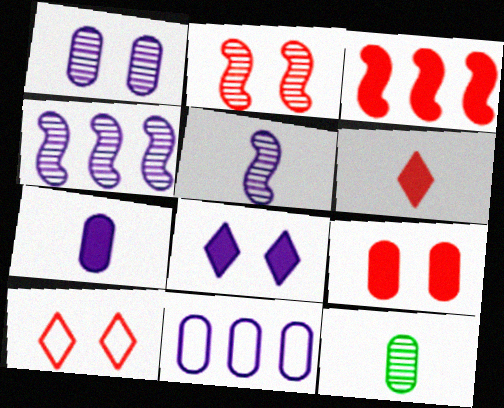[[1, 7, 11], 
[2, 9, 10], 
[3, 6, 9], 
[5, 8, 11], 
[9, 11, 12]]